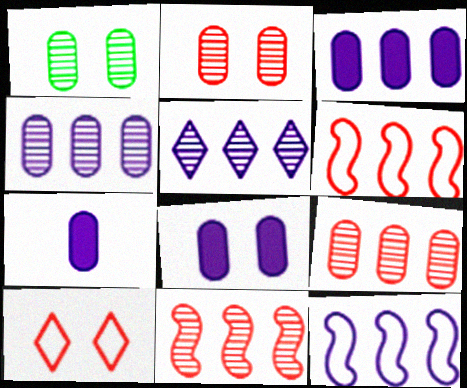[[3, 5, 12], 
[3, 7, 8]]